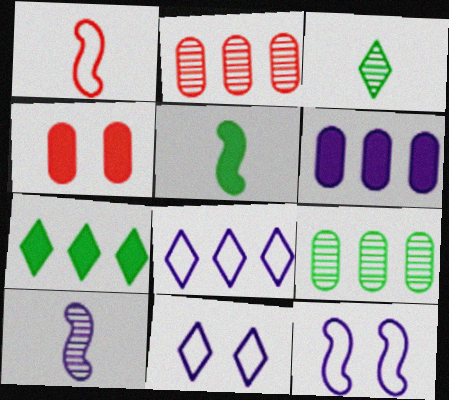[[1, 5, 10], 
[2, 5, 11], 
[6, 10, 11]]